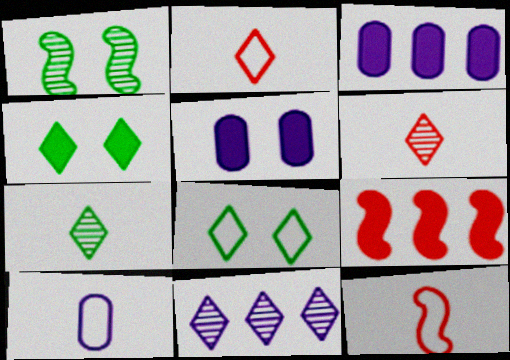[[1, 2, 3], 
[2, 4, 11]]